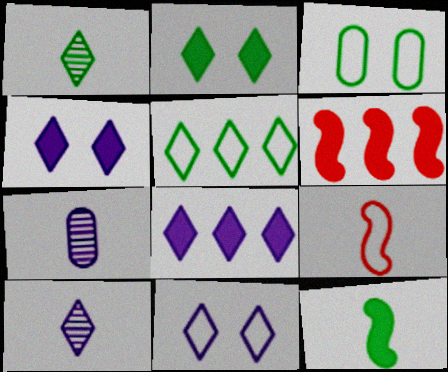[[1, 2, 5], 
[3, 6, 10], 
[8, 10, 11]]